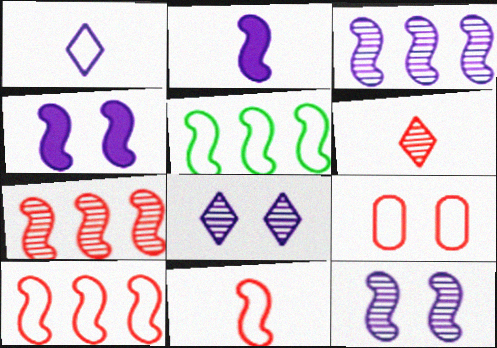[[1, 5, 9]]